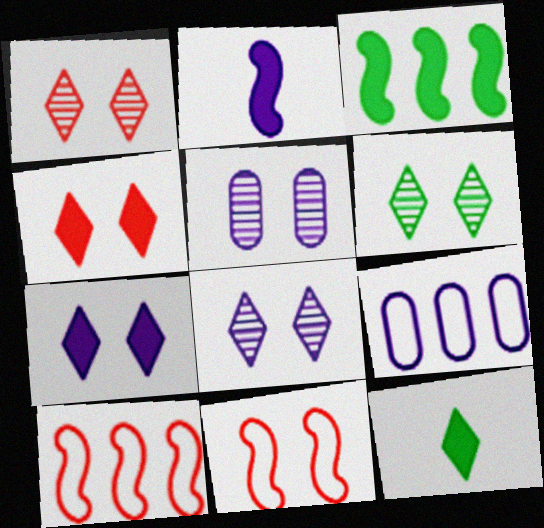[[1, 6, 8], 
[2, 8, 9], 
[5, 10, 12]]